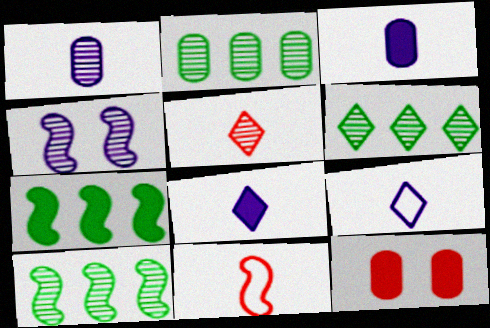[[2, 4, 5], 
[2, 6, 10], 
[4, 7, 11], 
[7, 8, 12], 
[9, 10, 12]]